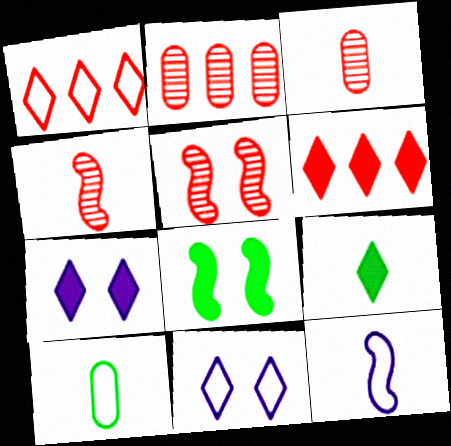[[3, 9, 12], 
[6, 7, 9]]